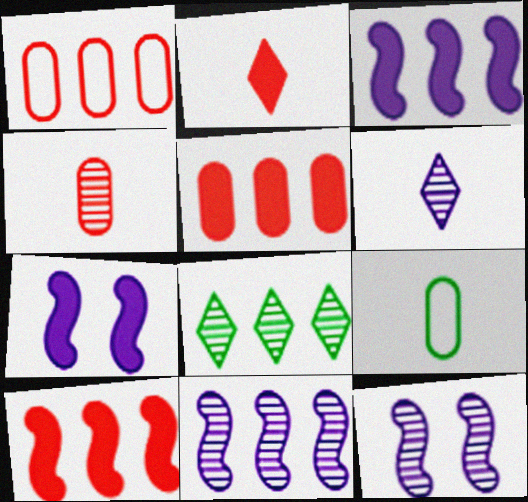[[1, 3, 8], 
[4, 8, 12]]